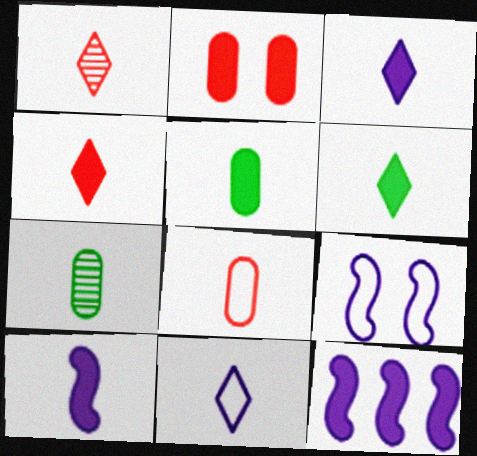[[1, 6, 11], 
[2, 6, 12], 
[3, 4, 6], 
[4, 5, 10]]